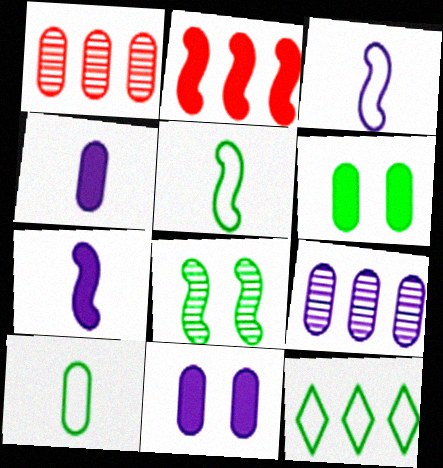[[1, 10, 11], 
[2, 3, 8], 
[2, 9, 12]]